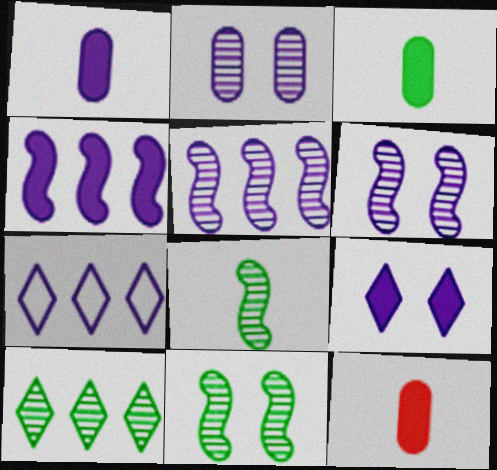[[1, 3, 12], 
[1, 4, 9], 
[1, 6, 7], 
[7, 11, 12]]